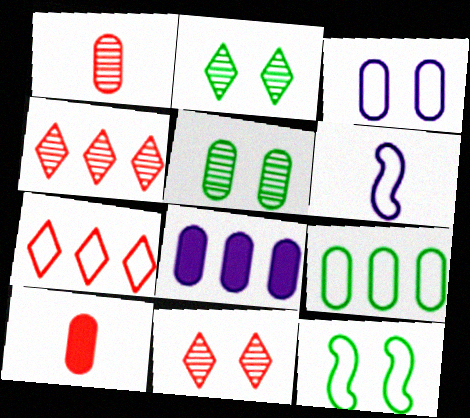[]